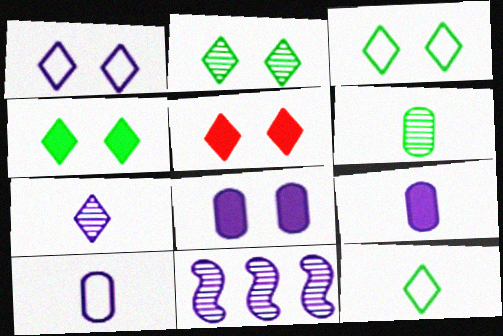[[1, 2, 5], 
[1, 9, 11], 
[2, 3, 4]]